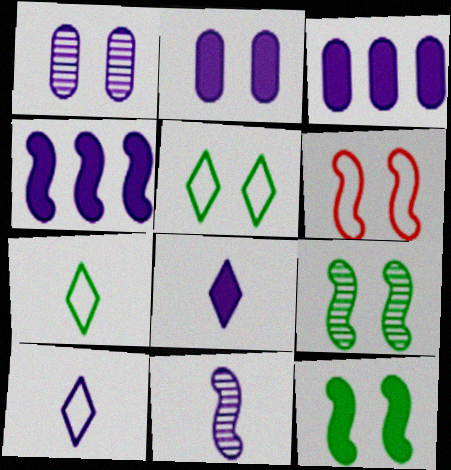[[1, 4, 10], 
[2, 4, 8]]